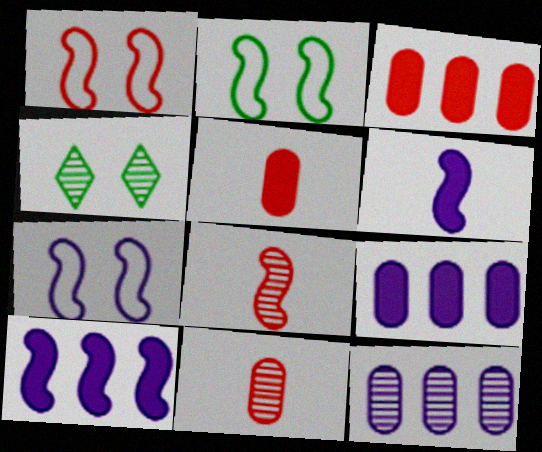[[1, 2, 7], 
[2, 8, 10], 
[4, 8, 12]]